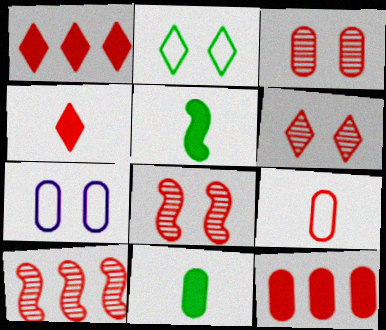[[1, 8, 9], 
[3, 6, 8], 
[3, 9, 12]]